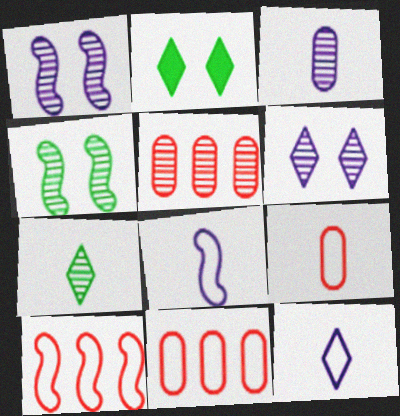[[1, 5, 7], 
[2, 3, 10], 
[2, 5, 8]]